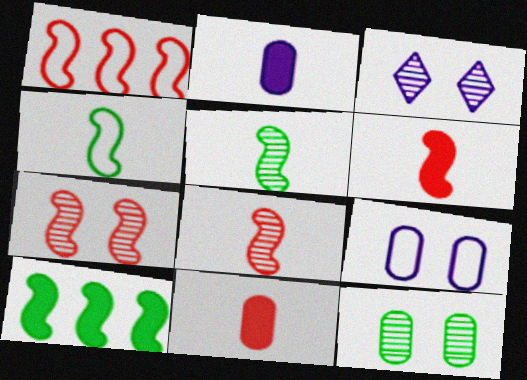[[1, 6, 7], 
[3, 7, 12]]